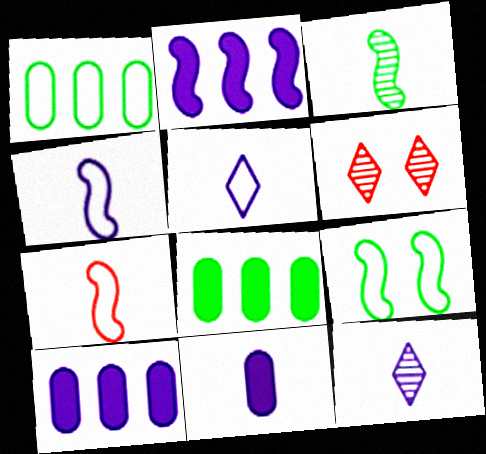[[4, 6, 8], 
[4, 11, 12]]